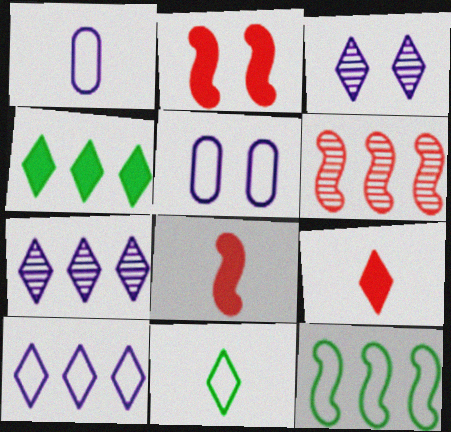[]